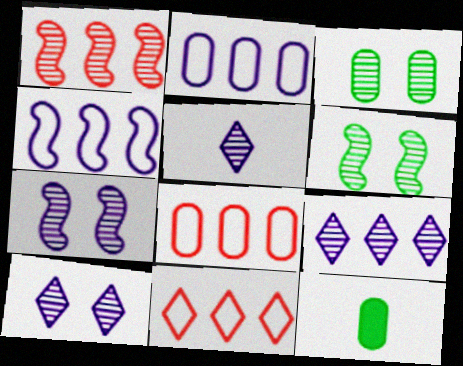[[1, 3, 5], 
[5, 9, 10], 
[7, 11, 12]]